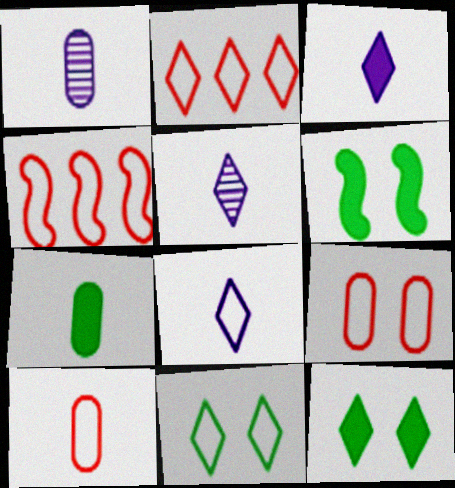[[1, 2, 6], 
[1, 4, 12], 
[1, 7, 10], 
[2, 5, 12], 
[2, 8, 11], 
[3, 5, 8]]